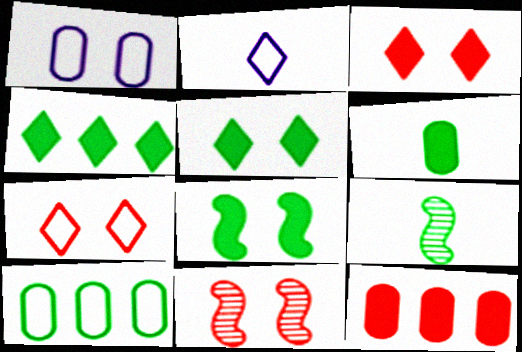[[1, 5, 11], 
[4, 6, 8], 
[5, 9, 10]]